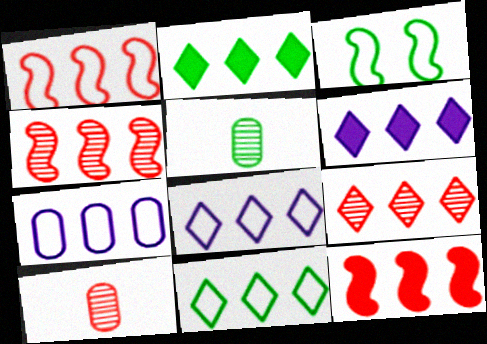[[1, 4, 12], 
[1, 7, 11], 
[2, 3, 5], 
[2, 4, 7], 
[2, 8, 9], 
[3, 6, 10], 
[6, 9, 11]]